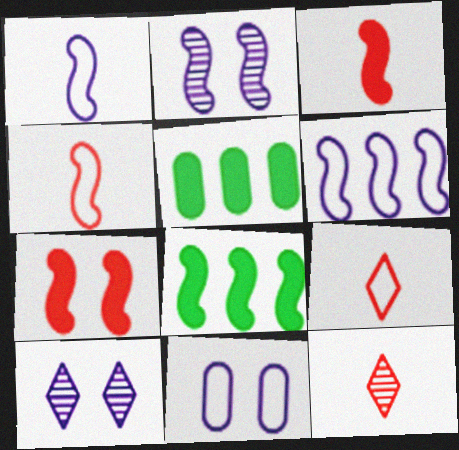[[2, 4, 8], 
[2, 5, 9], 
[4, 5, 10], 
[8, 11, 12]]